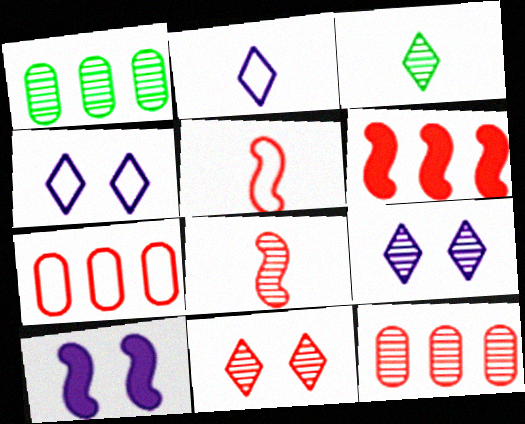[[1, 8, 9], 
[3, 7, 10], 
[8, 11, 12]]